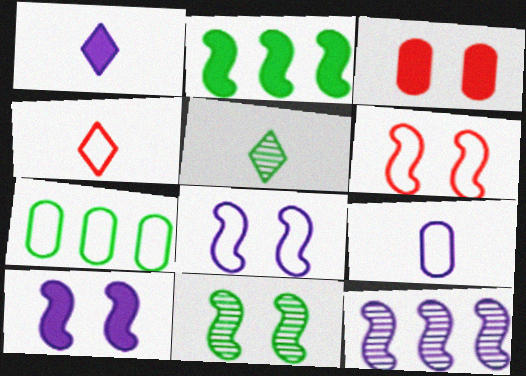[[1, 2, 3], 
[1, 4, 5], 
[4, 7, 8], 
[6, 10, 11]]